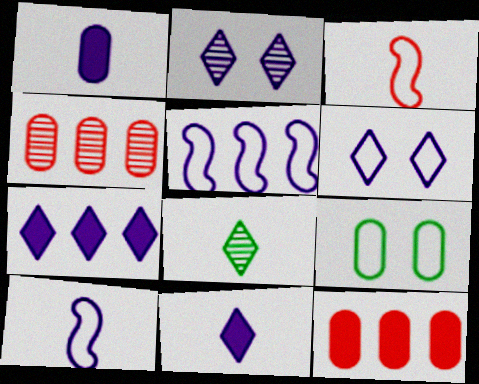[[1, 2, 5], 
[1, 3, 8], 
[1, 4, 9]]